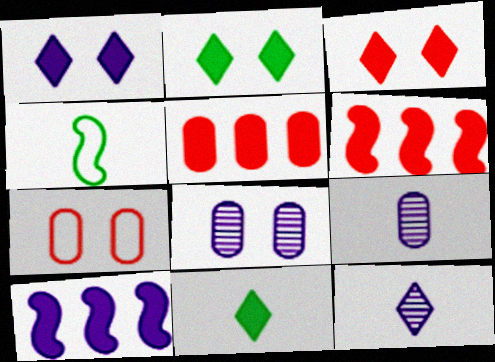[[1, 2, 3]]